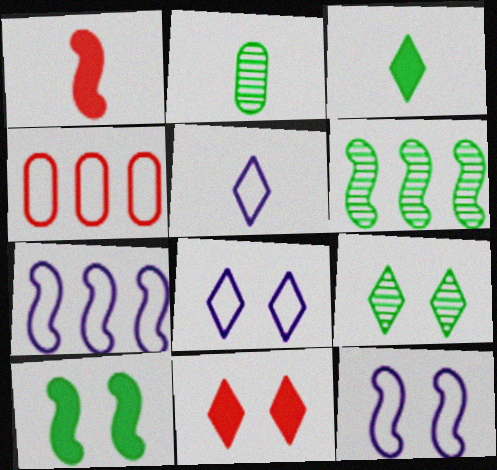[[1, 2, 5], 
[1, 6, 12], 
[2, 6, 9], 
[2, 7, 11], 
[8, 9, 11]]